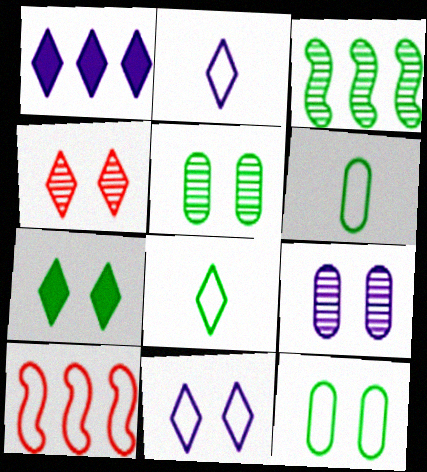[[1, 4, 8], 
[2, 10, 12], 
[3, 6, 7], 
[4, 7, 11], 
[6, 10, 11]]